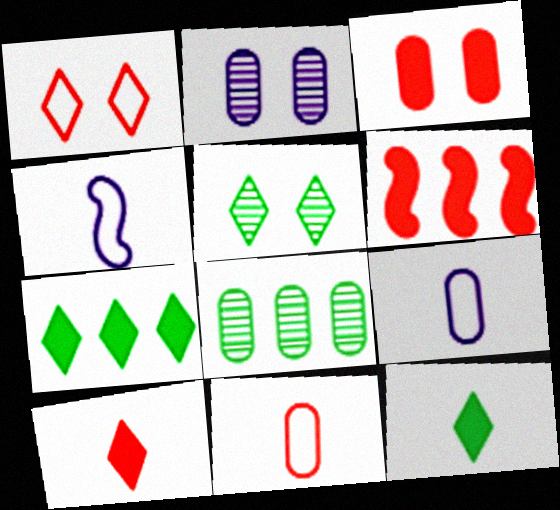[[3, 6, 10], 
[3, 8, 9], 
[5, 6, 9]]